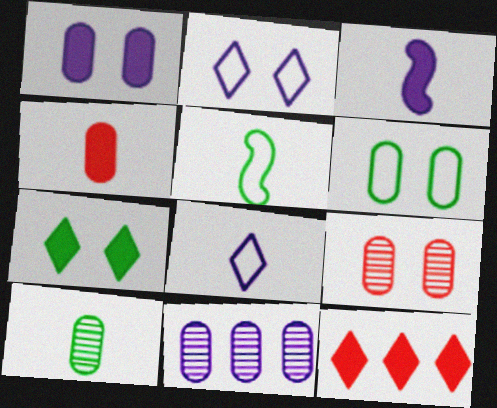[[1, 6, 9], 
[2, 3, 11], 
[4, 6, 11], 
[9, 10, 11]]